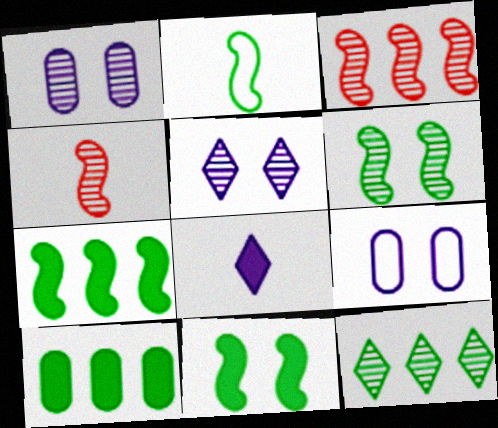[[1, 4, 12], 
[2, 6, 7]]